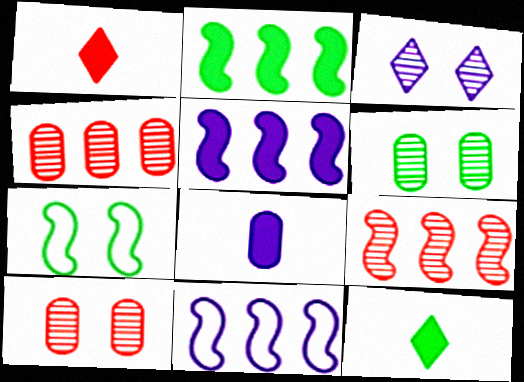[[1, 6, 11], 
[2, 9, 11], 
[3, 8, 11], 
[10, 11, 12]]